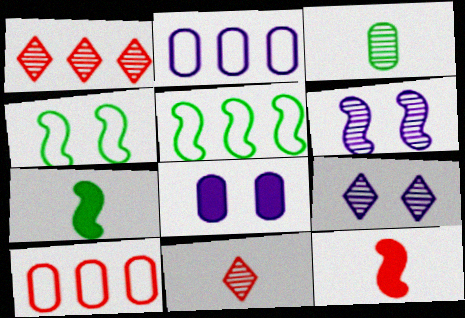[[1, 3, 6], 
[3, 8, 10], 
[5, 6, 12], 
[5, 8, 11], 
[7, 9, 10]]